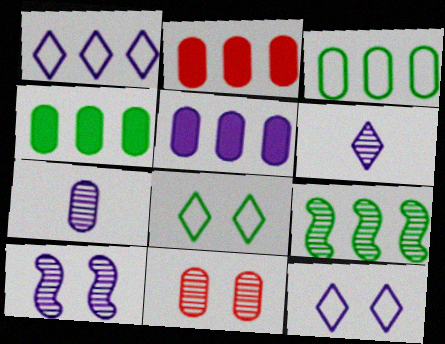[[1, 2, 9], 
[2, 4, 5], 
[6, 9, 11]]